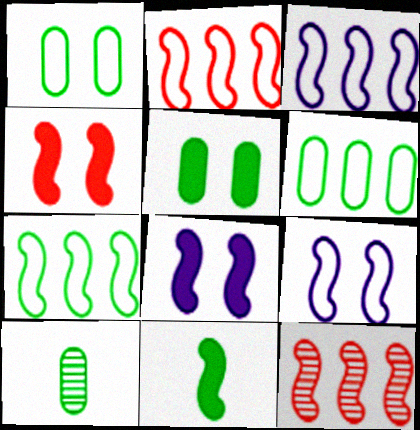[[2, 3, 7], 
[5, 6, 10], 
[9, 11, 12]]